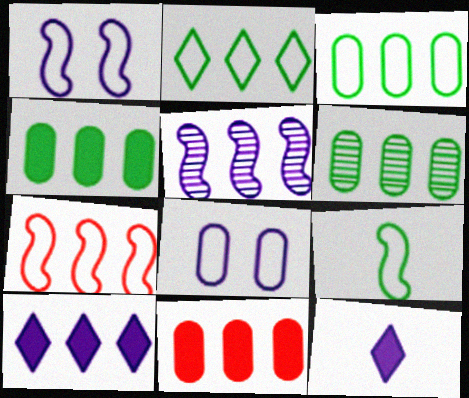[[1, 7, 9], 
[2, 5, 11], 
[3, 4, 6], 
[5, 8, 12], 
[6, 7, 10]]